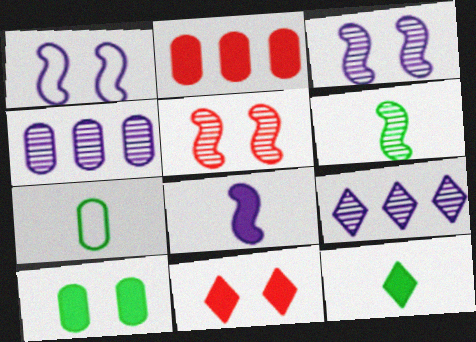[[6, 7, 12]]